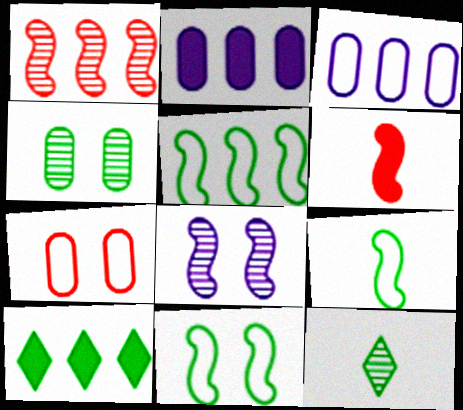[[1, 3, 10], 
[4, 9, 10], 
[5, 6, 8], 
[5, 9, 11]]